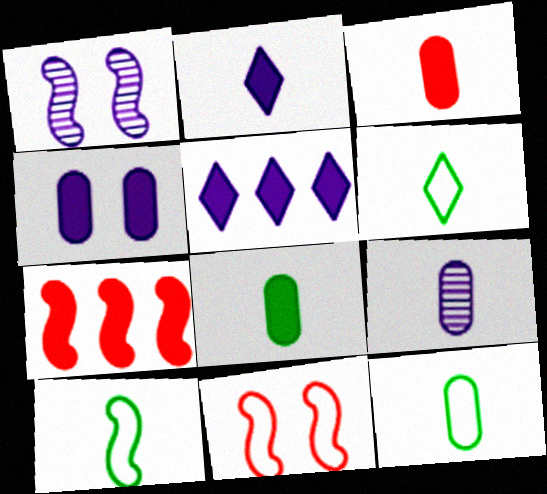[[1, 7, 10], 
[3, 9, 12], 
[6, 10, 12]]